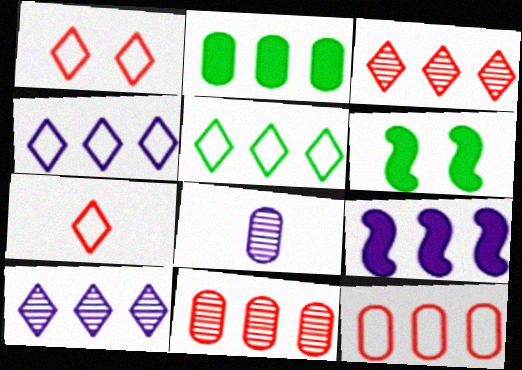[[5, 9, 11]]